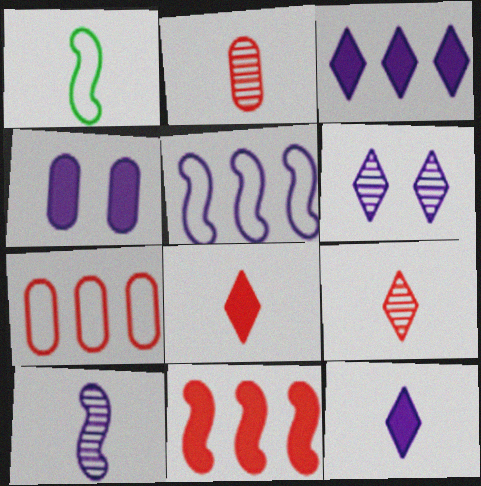[[1, 2, 12]]